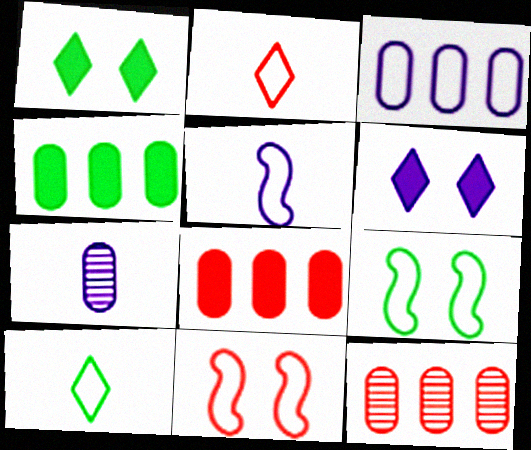[[1, 5, 12], 
[2, 3, 9], 
[3, 4, 12], 
[3, 10, 11]]